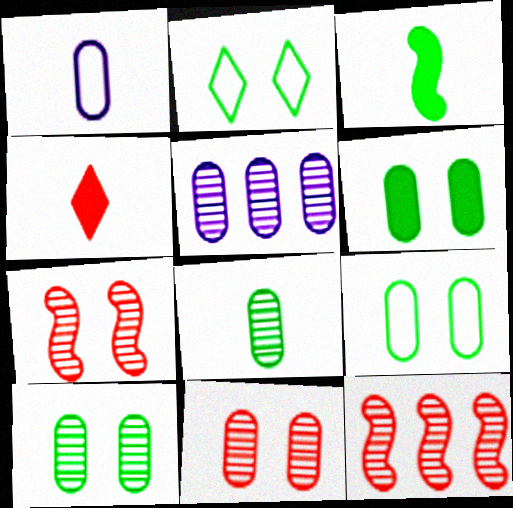[[5, 8, 11], 
[6, 9, 10]]